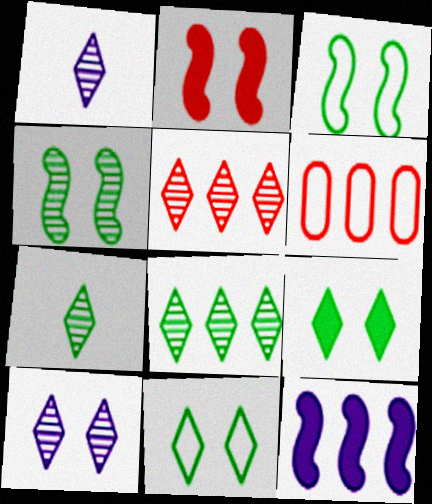[[5, 7, 10], 
[6, 8, 12]]